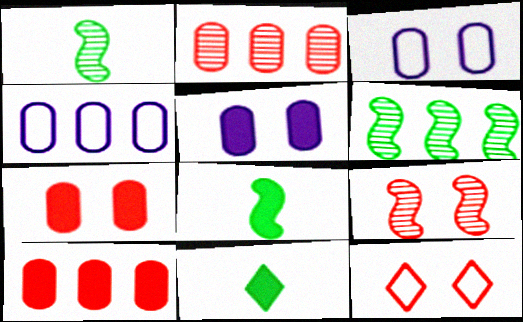[[4, 9, 11], 
[7, 9, 12]]